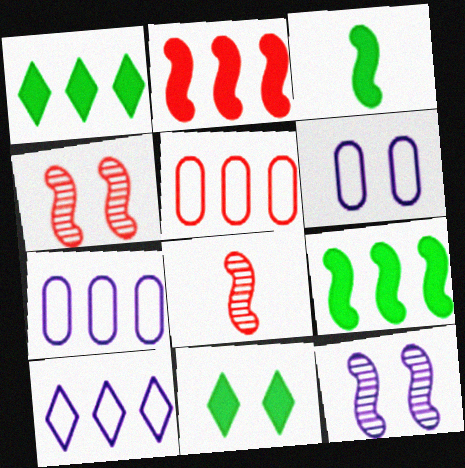[[1, 6, 8], 
[4, 6, 11], 
[7, 8, 11]]